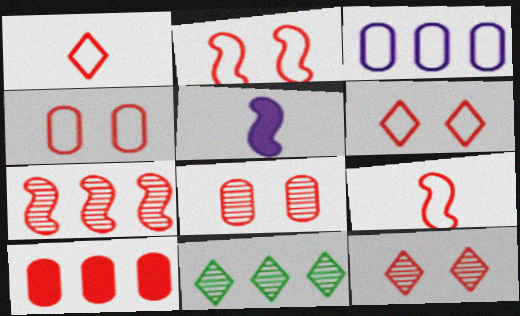[[2, 4, 6], 
[4, 5, 11], 
[9, 10, 12]]